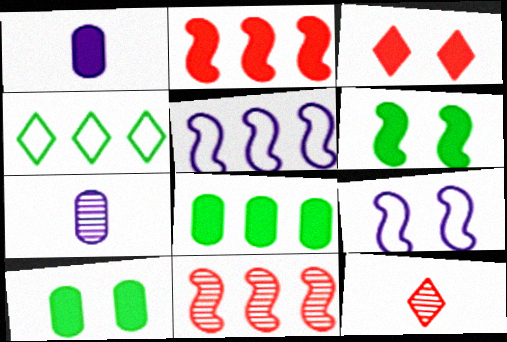[[5, 10, 12], 
[8, 9, 12]]